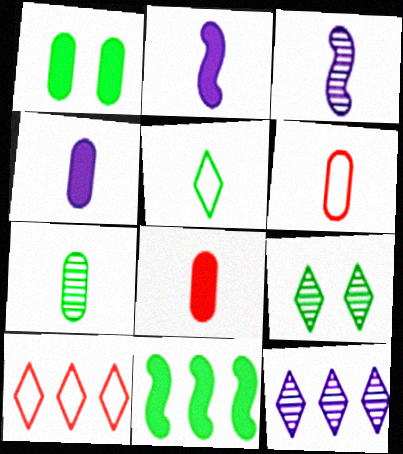[[1, 3, 10], 
[3, 5, 8], 
[4, 6, 7]]